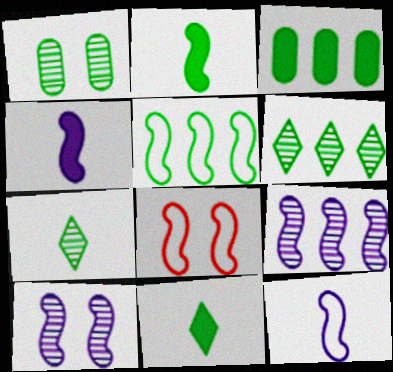[[1, 5, 11], 
[2, 8, 9], 
[3, 5, 6], 
[5, 8, 12]]